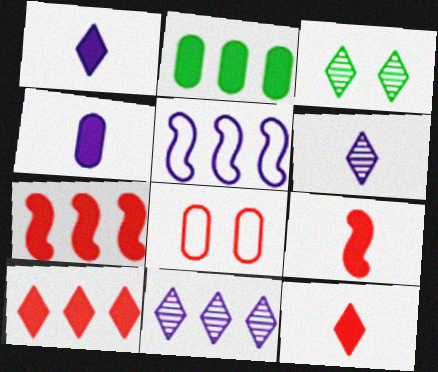[]